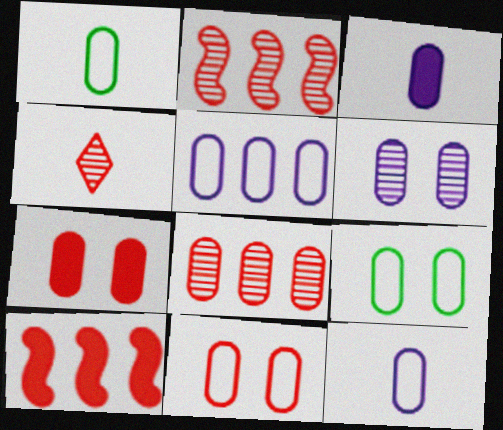[[1, 5, 11], 
[3, 5, 6], 
[3, 8, 9], 
[4, 10, 11], 
[6, 7, 9]]